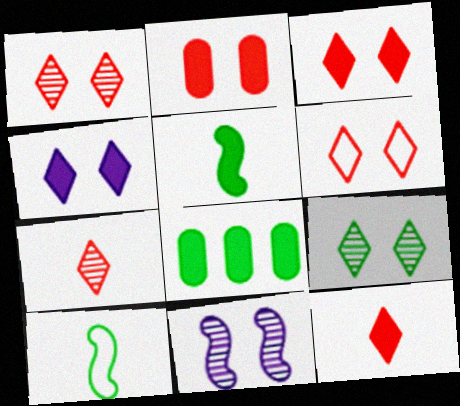[[1, 3, 6], 
[4, 6, 9], 
[8, 9, 10]]